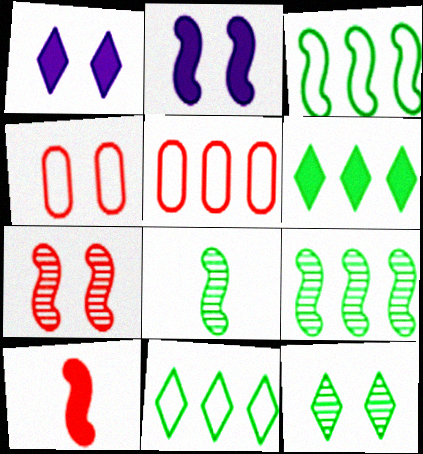[[1, 5, 8], 
[2, 4, 12]]